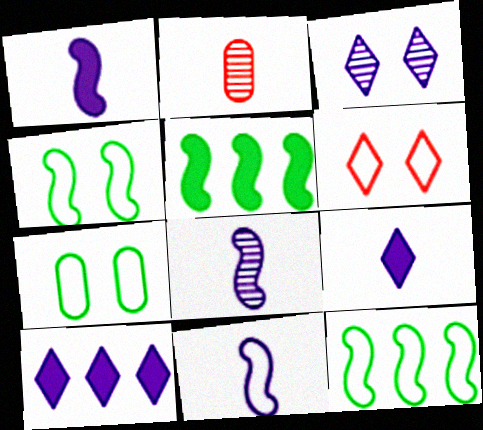[[1, 8, 11], 
[2, 4, 10]]